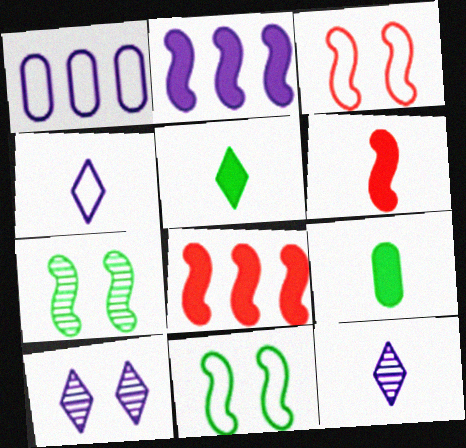[]